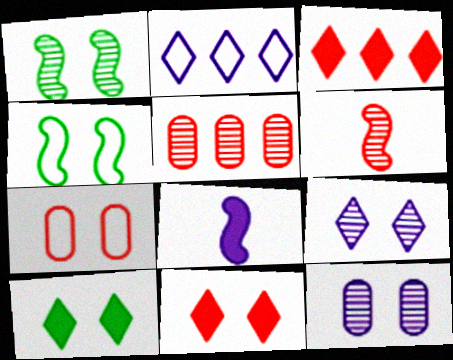[[2, 8, 12], 
[3, 6, 7], 
[4, 11, 12]]